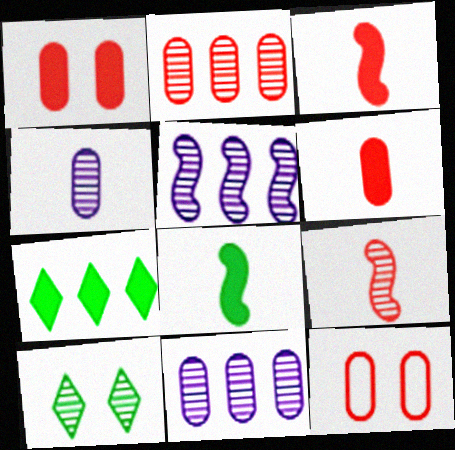[[2, 6, 12], 
[9, 10, 11]]